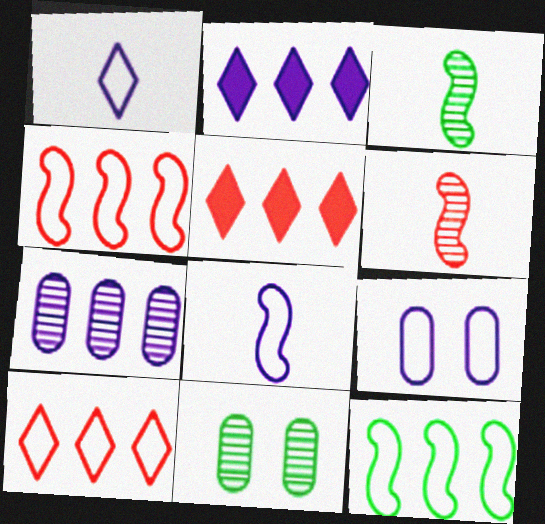[[3, 5, 9], 
[5, 7, 12], 
[5, 8, 11]]